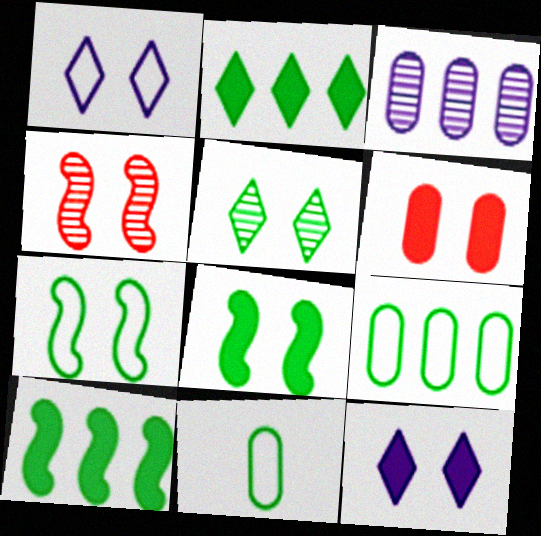[[3, 6, 11], 
[5, 10, 11], 
[6, 8, 12]]